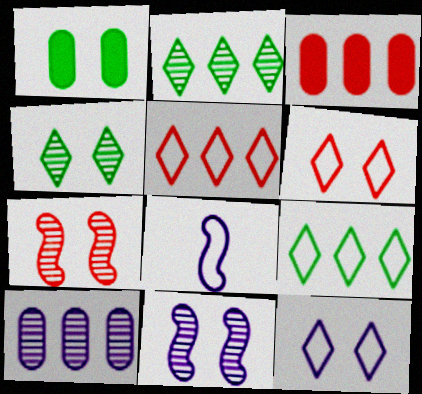[[1, 6, 11], 
[1, 7, 12], 
[3, 4, 8]]